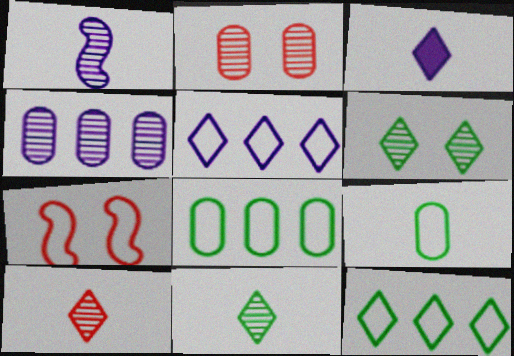[[5, 7, 9]]